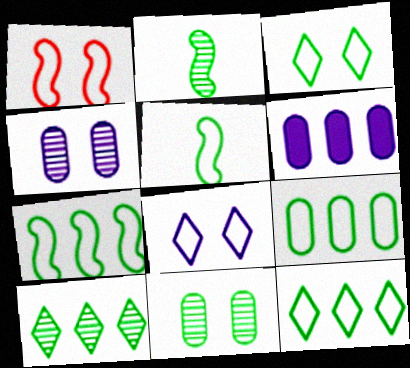[[2, 10, 11], 
[3, 5, 9], 
[7, 9, 12]]